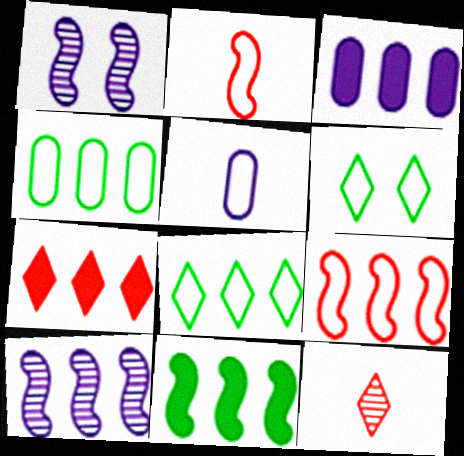[[1, 2, 11], 
[3, 7, 11], 
[4, 7, 10], 
[5, 6, 9], 
[9, 10, 11]]